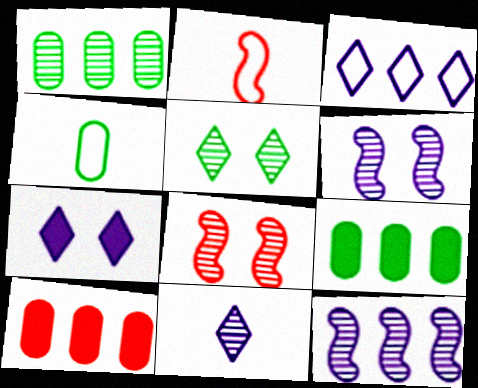[[1, 2, 7], 
[1, 8, 11], 
[3, 7, 11]]